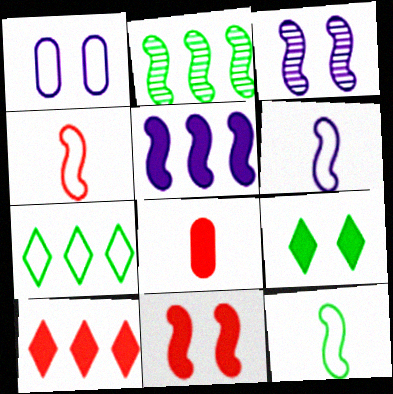[[1, 4, 7], 
[2, 6, 11], 
[3, 5, 6], 
[3, 7, 8], 
[4, 6, 12], 
[5, 8, 9], 
[8, 10, 11]]